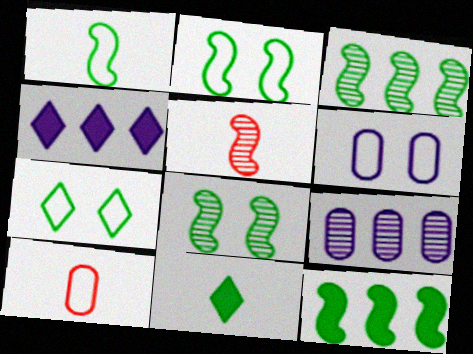[[1, 8, 12], 
[4, 8, 10]]